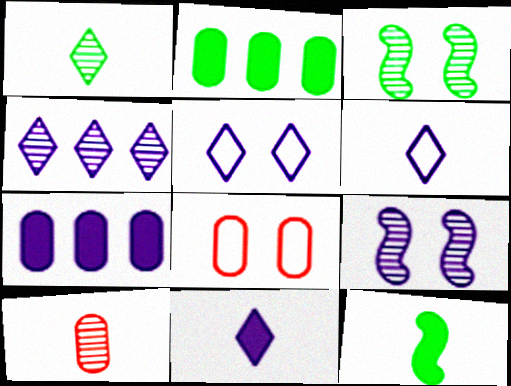[[3, 4, 10], 
[4, 5, 11], 
[4, 8, 12], 
[6, 7, 9], 
[6, 10, 12]]